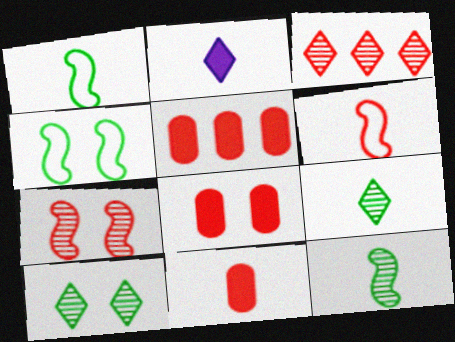[[3, 6, 8], 
[5, 8, 11]]